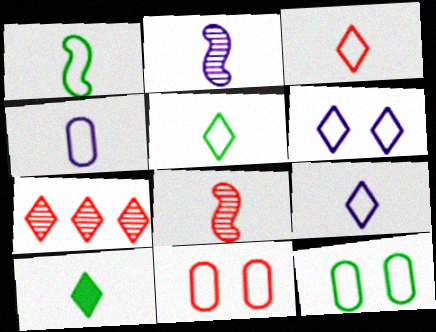[[1, 3, 4], 
[3, 5, 9], 
[4, 8, 10], 
[6, 7, 10]]